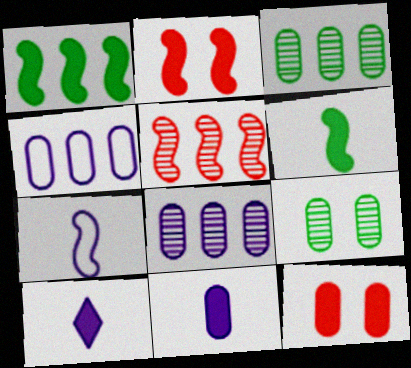[[1, 10, 12]]